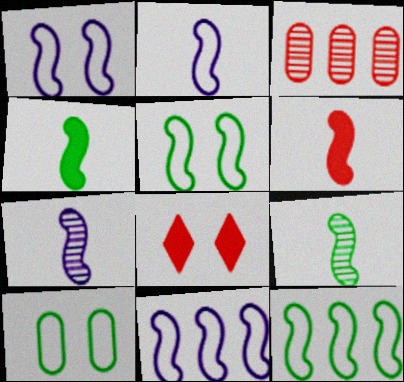[[1, 2, 11], 
[2, 6, 9]]